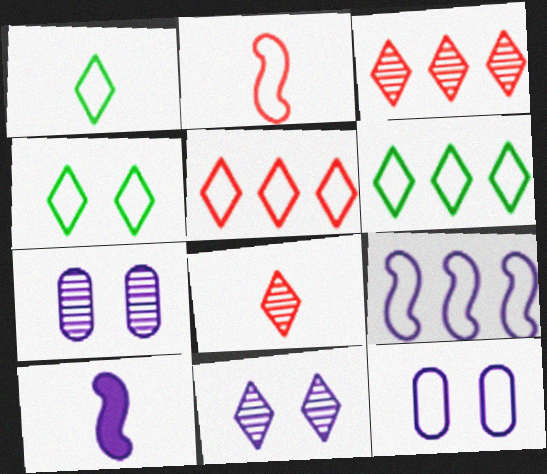[[1, 4, 6], 
[2, 6, 12]]